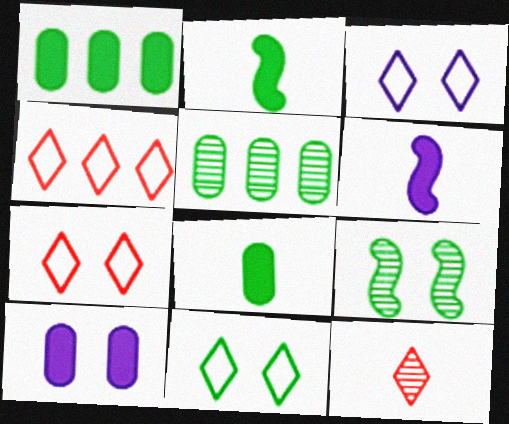[[2, 5, 11], 
[3, 7, 11], 
[5, 6, 7], 
[7, 9, 10]]